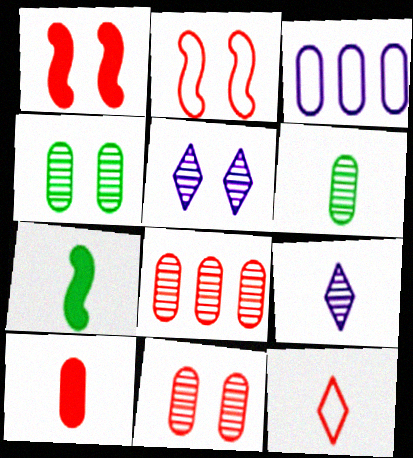[[1, 8, 12], 
[3, 4, 10]]